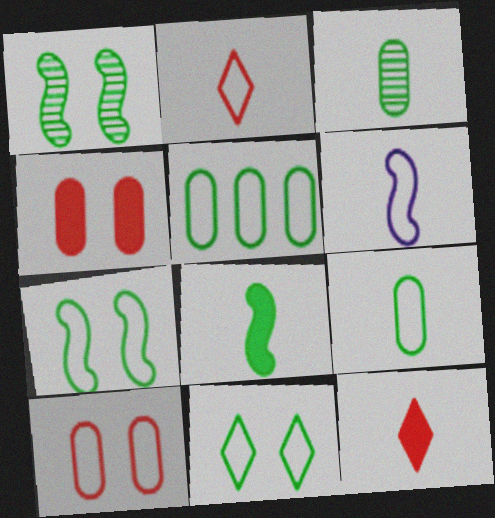[[2, 6, 9], 
[3, 6, 12]]